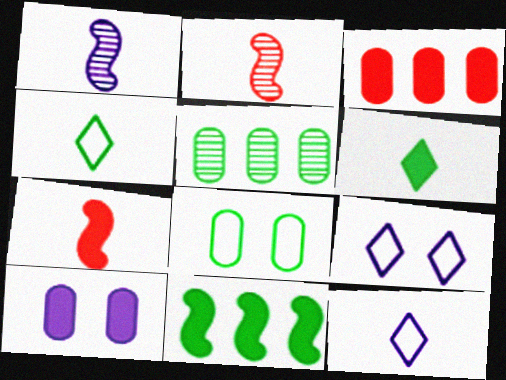[[5, 7, 9]]